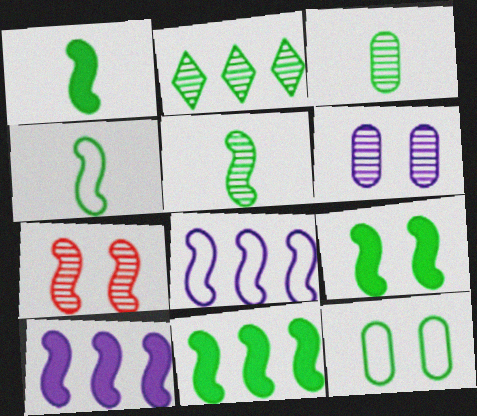[[1, 2, 12], 
[1, 4, 5], 
[1, 7, 8], 
[1, 9, 11], 
[4, 7, 10]]